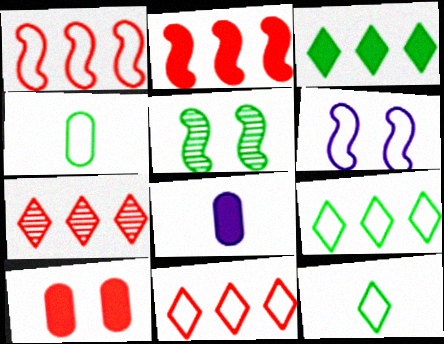[[3, 4, 5], 
[4, 6, 11], 
[5, 8, 11]]